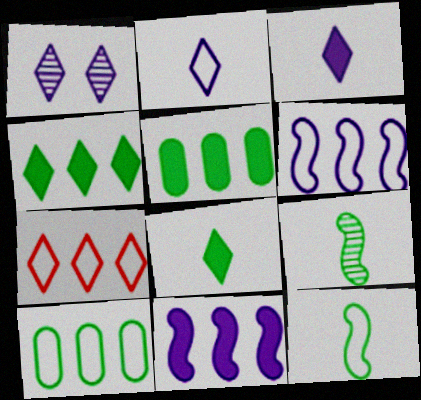[[1, 7, 8], 
[6, 7, 10]]